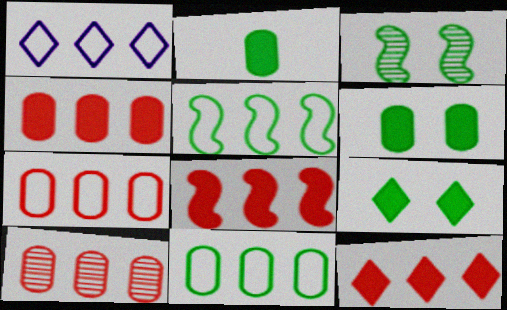[[1, 5, 7], 
[4, 7, 10], 
[4, 8, 12]]